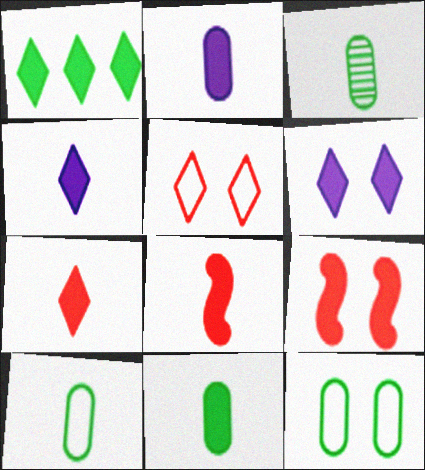[[1, 2, 9], 
[1, 6, 7], 
[3, 10, 11], 
[4, 8, 11]]